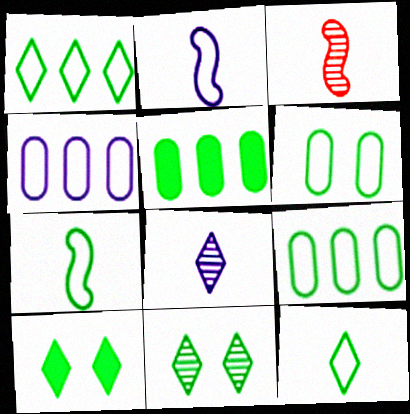[[1, 6, 7], 
[3, 4, 10], 
[5, 7, 11]]